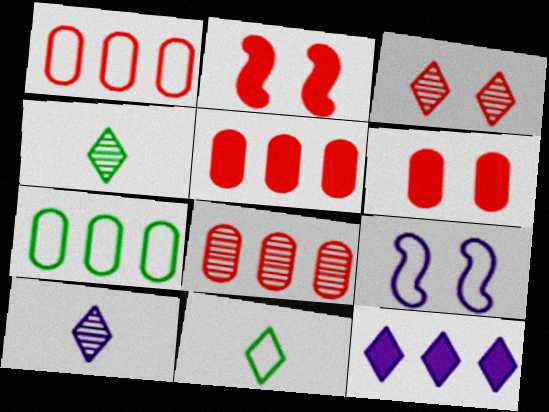[[1, 5, 8], 
[1, 9, 11], 
[2, 7, 10], 
[3, 11, 12], 
[4, 5, 9]]